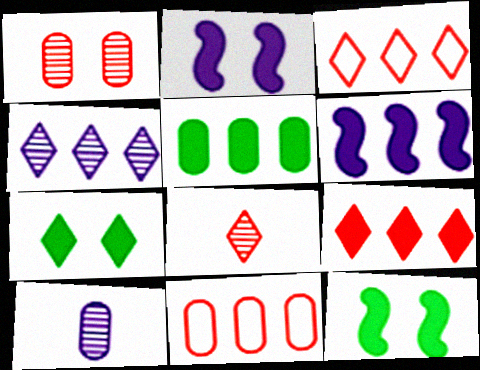[[3, 10, 12], 
[5, 6, 9]]